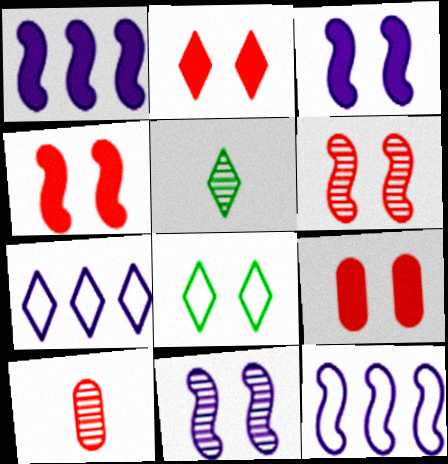[[1, 8, 10], 
[2, 4, 9], 
[2, 5, 7], 
[5, 9, 12], 
[8, 9, 11]]